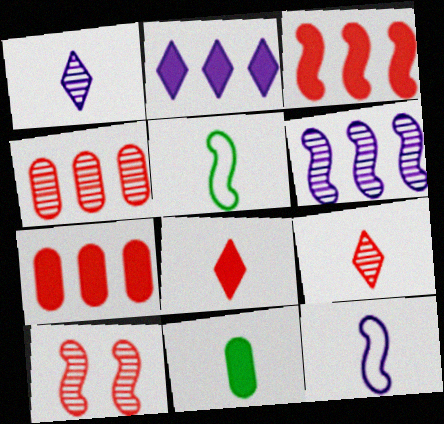[[4, 9, 10], 
[9, 11, 12]]